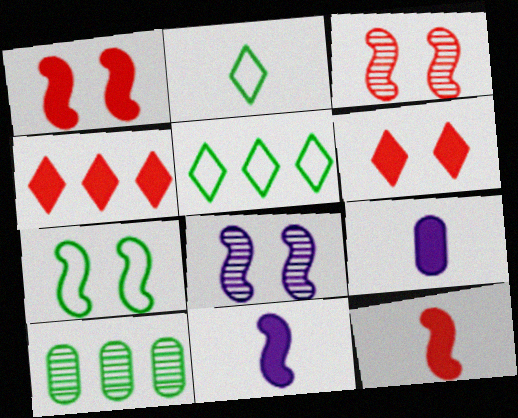[[1, 7, 8], 
[3, 5, 9]]